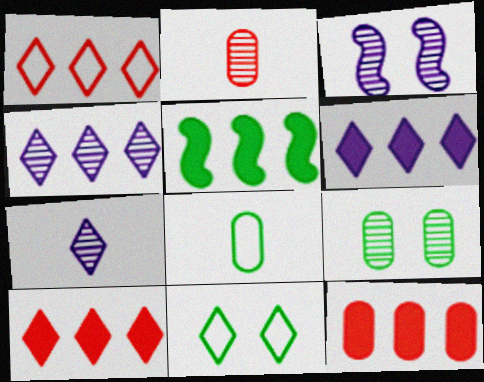[[3, 8, 10], 
[5, 6, 12], 
[7, 10, 11]]